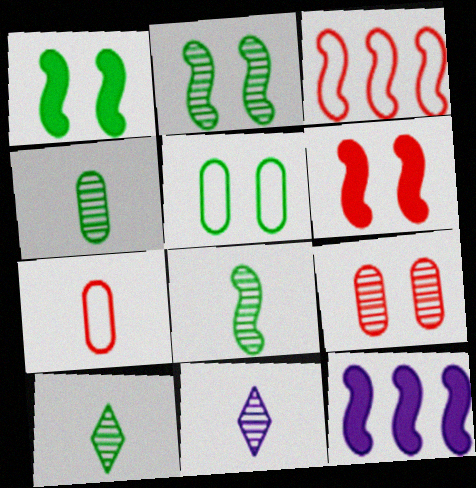[[4, 8, 10]]